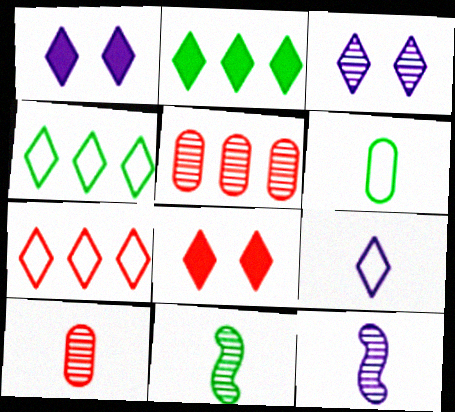[[3, 5, 11]]